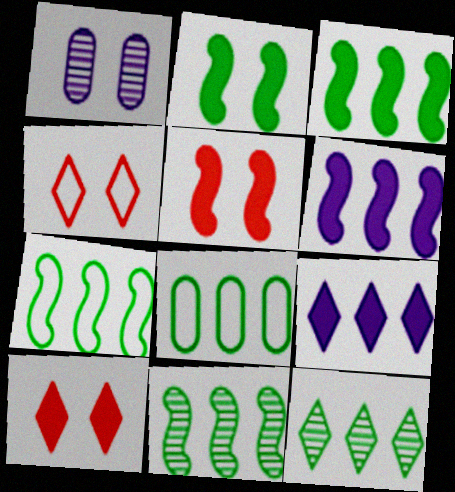[[1, 2, 4], 
[3, 7, 11], 
[3, 8, 12]]